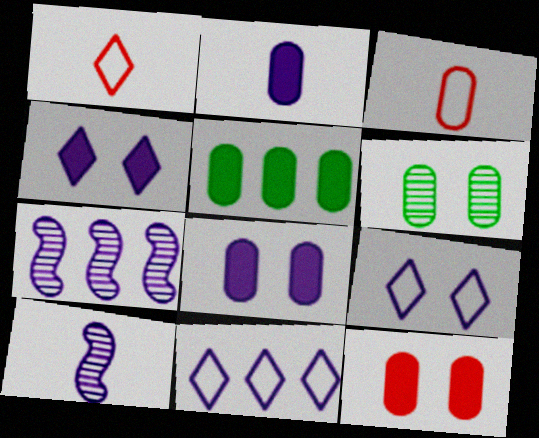[[2, 5, 12], 
[2, 7, 9], 
[8, 10, 11]]